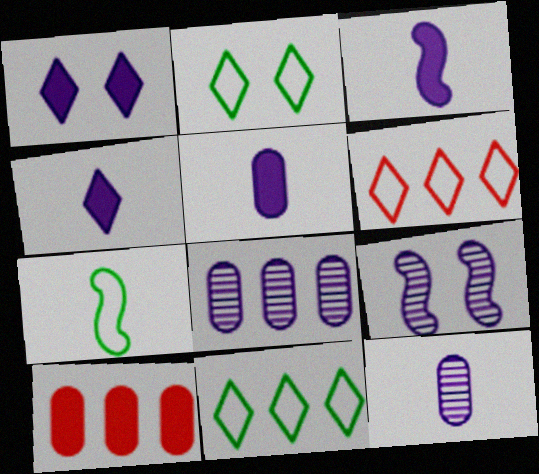[[3, 4, 5]]